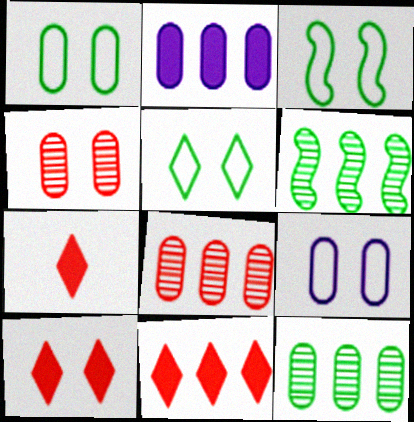[[1, 3, 5], 
[6, 7, 9], 
[7, 10, 11]]